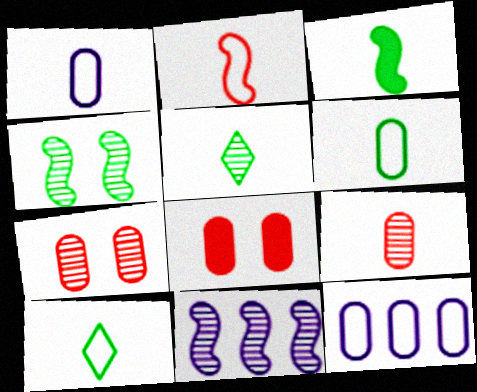[[1, 2, 10], 
[3, 5, 6], 
[5, 7, 11], 
[8, 10, 11]]